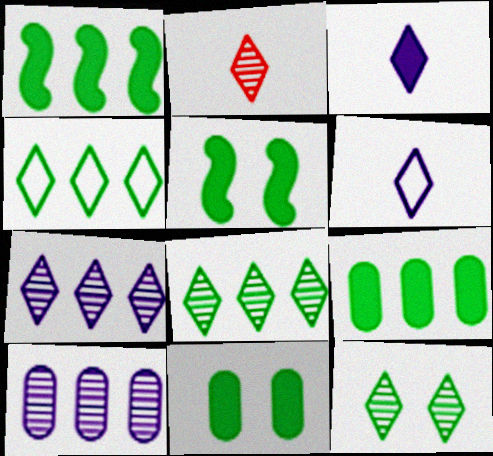[[2, 7, 12]]